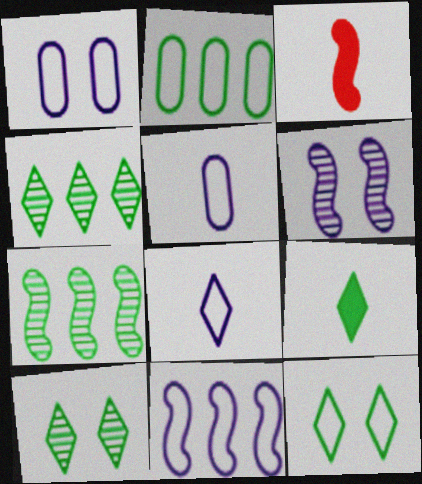[[1, 3, 4], 
[1, 8, 11], 
[4, 9, 12]]